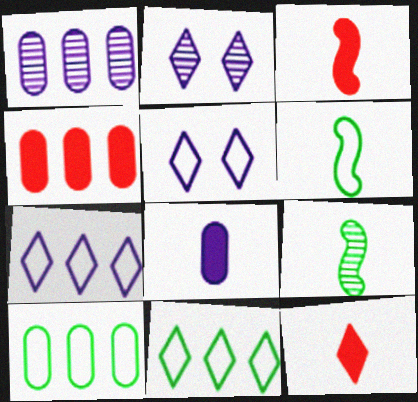[[1, 4, 10], 
[2, 3, 10], 
[2, 4, 6], 
[2, 11, 12], 
[4, 5, 9]]